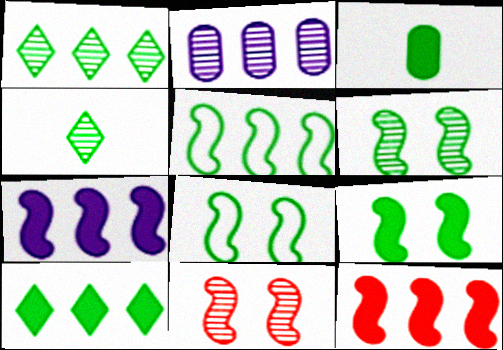[[1, 3, 8], 
[2, 4, 11], 
[3, 9, 10], 
[6, 8, 9]]